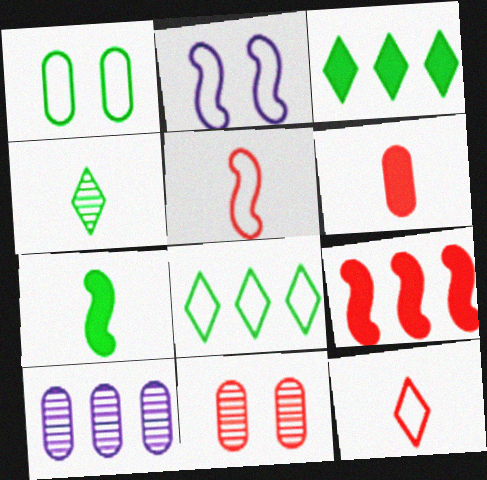[[1, 6, 10], 
[8, 9, 10], 
[9, 11, 12]]